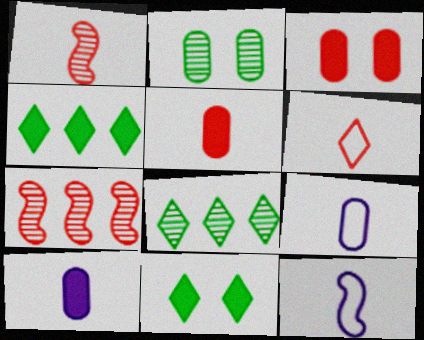[[1, 5, 6], 
[3, 6, 7], 
[3, 8, 12], 
[7, 9, 11]]